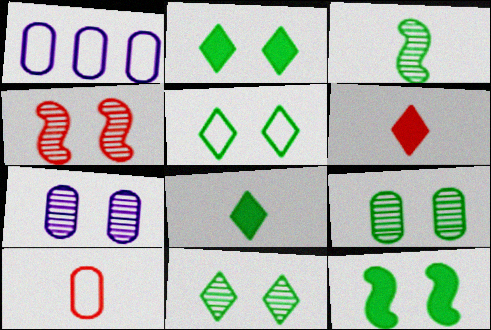[[1, 4, 8], 
[2, 5, 11], 
[4, 7, 11], 
[5, 9, 12]]